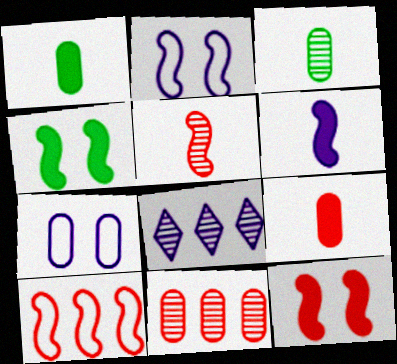[[1, 7, 11], 
[5, 10, 12], 
[6, 7, 8]]